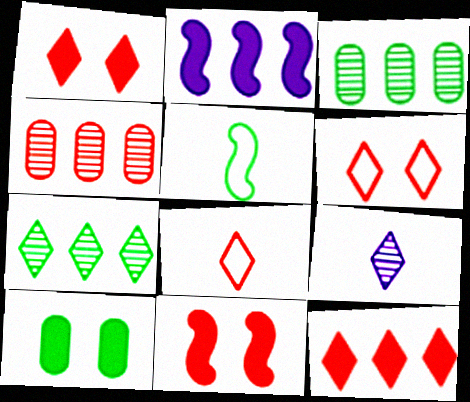[[4, 8, 11], 
[5, 7, 10]]